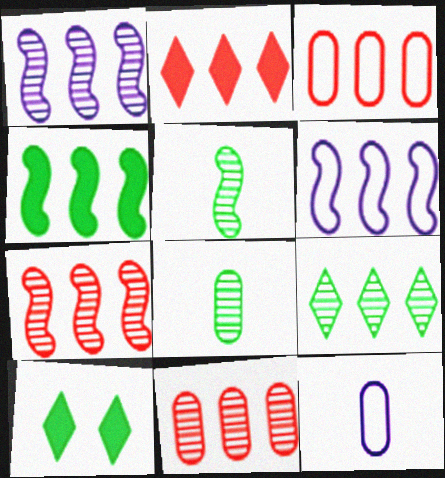[[1, 9, 11], 
[2, 3, 7], 
[4, 6, 7], 
[7, 10, 12]]